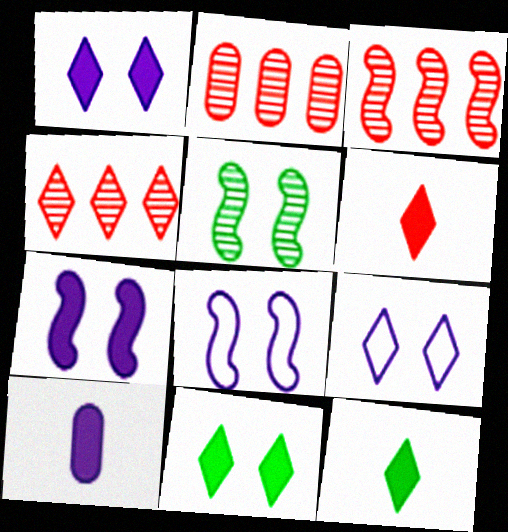[[2, 3, 4], 
[2, 8, 12], 
[4, 9, 12]]